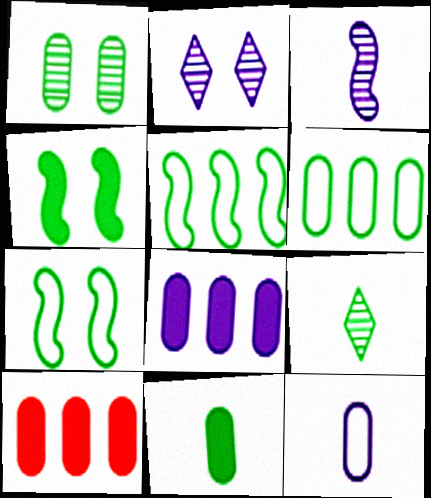[[1, 6, 11], 
[1, 10, 12], 
[4, 6, 9]]